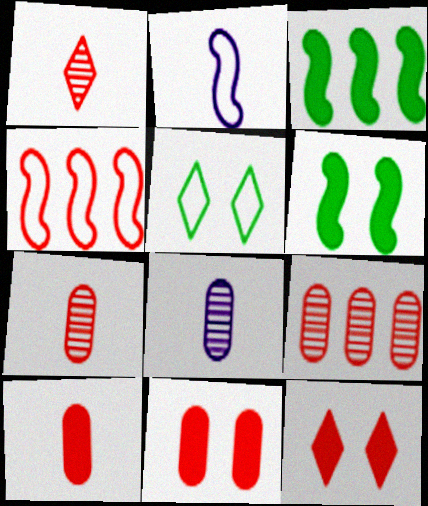[[1, 4, 11], 
[4, 7, 12]]